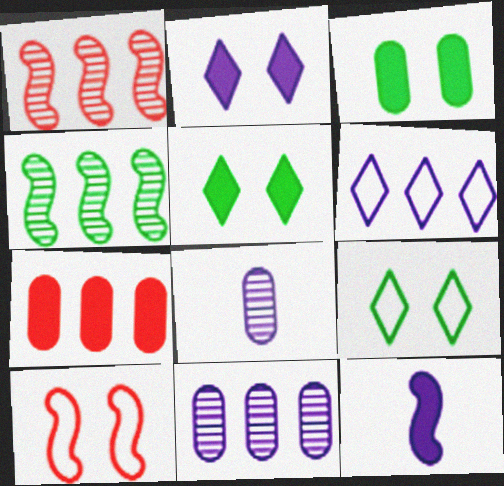[[4, 6, 7], 
[4, 10, 12], 
[5, 7, 12]]